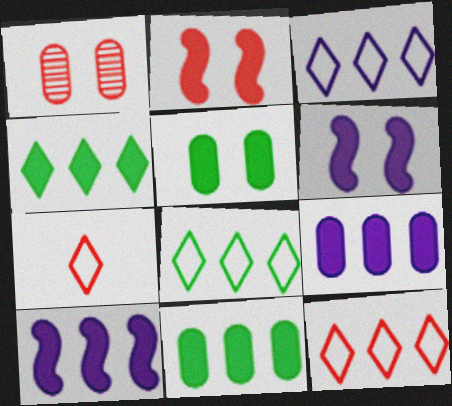[[3, 8, 12]]